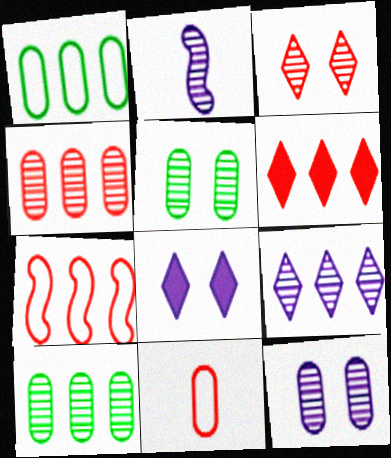[[2, 3, 10], 
[2, 9, 12], 
[4, 6, 7]]